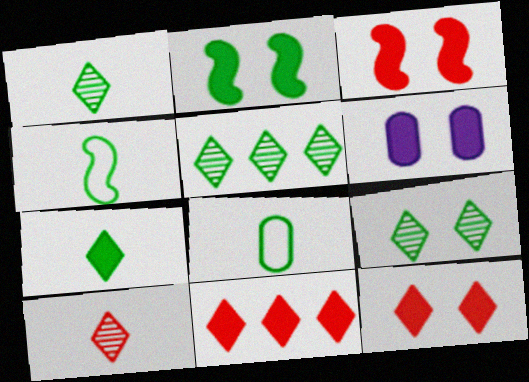[[1, 5, 9], 
[2, 5, 8], 
[2, 6, 12]]